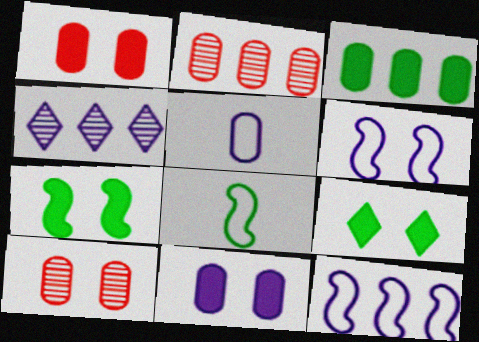[[1, 4, 8], 
[3, 5, 10], 
[6, 9, 10]]